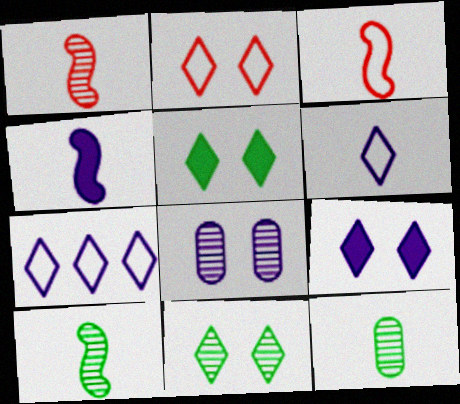[[2, 9, 11], 
[3, 4, 10], 
[4, 7, 8]]